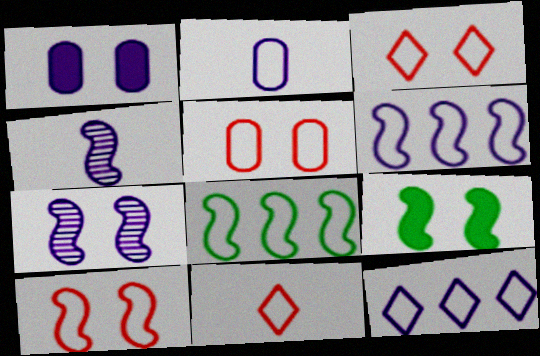[[1, 4, 12], 
[2, 3, 8], 
[3, 5, 10], 
[7, 9, 10]]